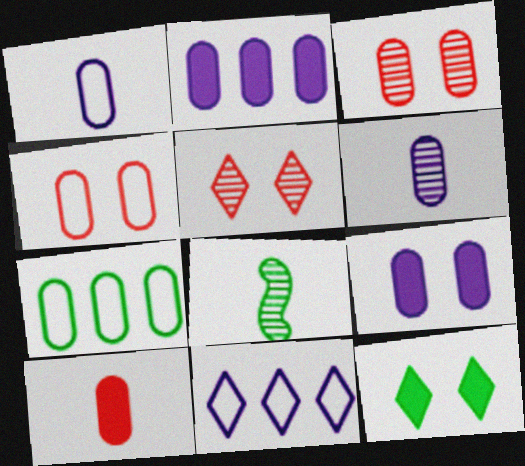[[1, 4, 7], 
[7, 8, 12]]